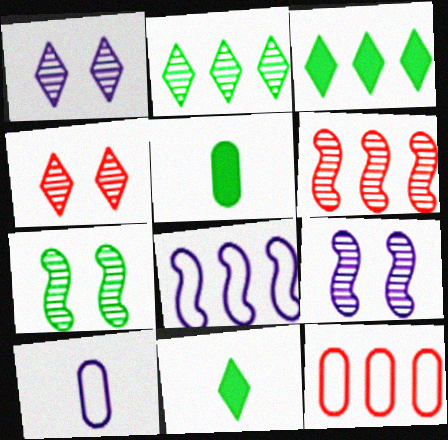[[4, 5, 8], 
[9, 11, 12]]